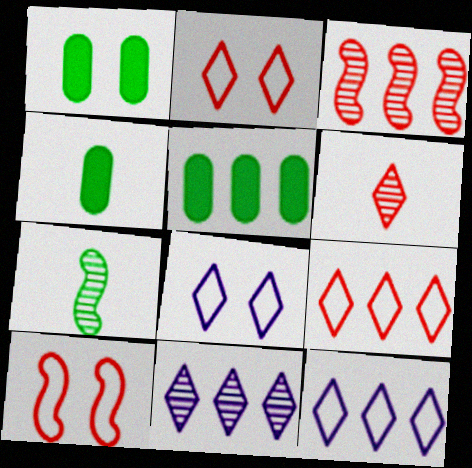[[1, 4, 5], 
[3, 4, 8], 
[3, 5, 12], 
[4, 10, 11]]